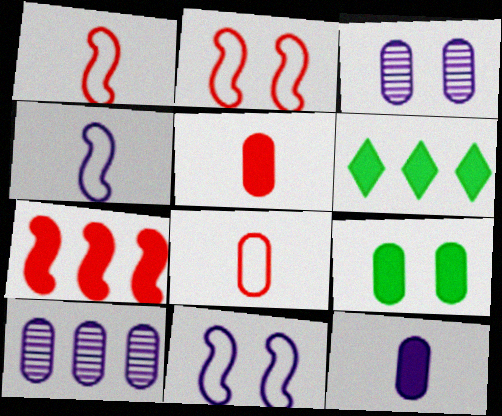[[1, 3, 6], 
[8, 9, 10]]